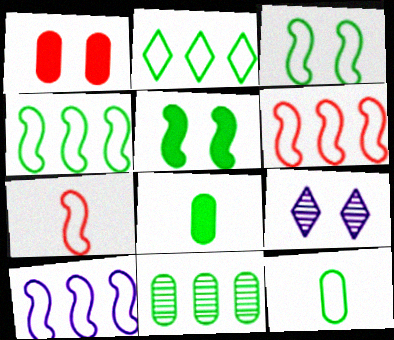[[1, 3, 9], 
[2, 3, 12], 
[3, 7, 10], 
[4, 6, 10], 
[6, 8, 9]]